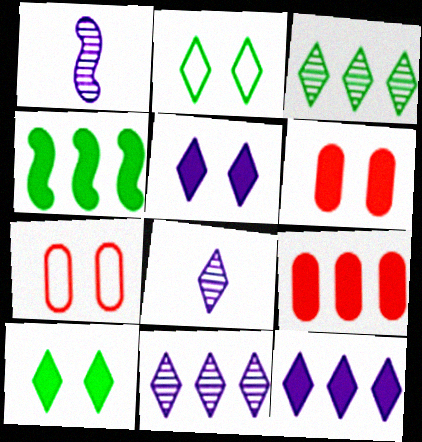[[1, 2, 9], 
[4, 7, 8], 
[4, 9, 12]]